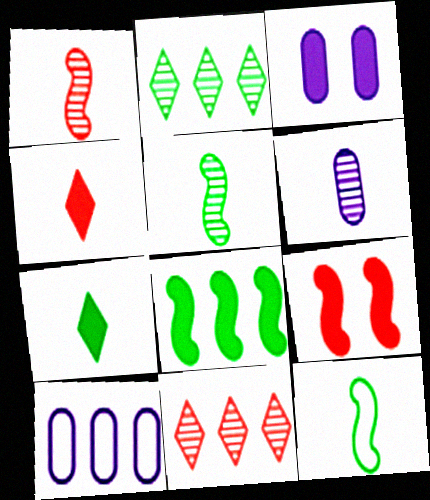[[3, 4, 8], 
[3, 6, 10], 
[3, 11, 12], 
[4, 6, 12], 
[8, 10, 11]]